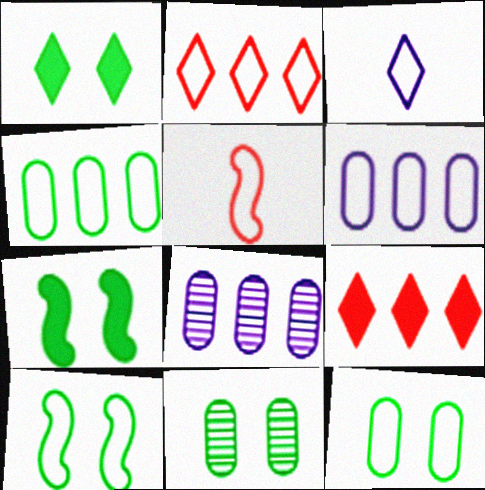[[1, 5, 8], 
[1, 10, 11]]